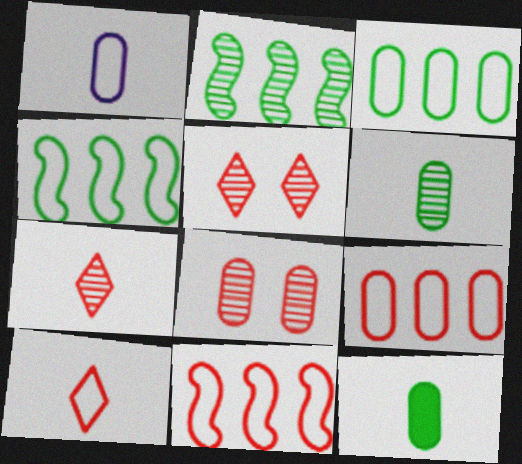[]